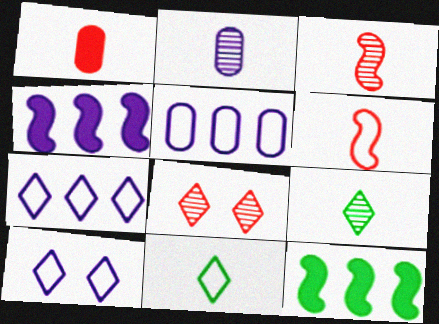[[2, 3, 9], 
[2, 4, 10]]